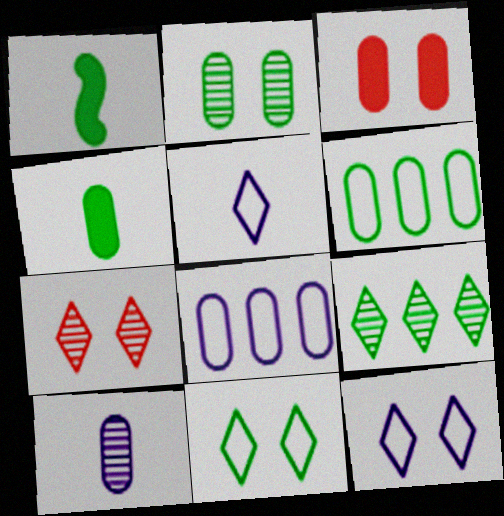[[1, 7, 8], 
[2, 4, 6], 
[3, 6, 10]]